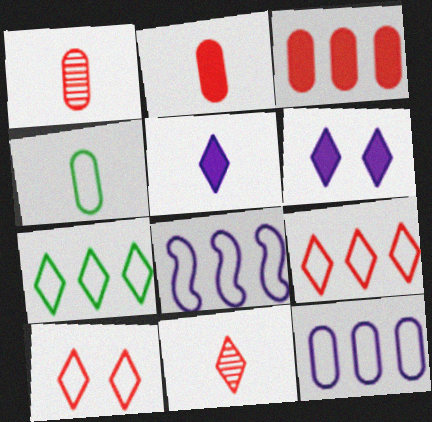[[4, 8, 10], 
[6, 7, 11]]